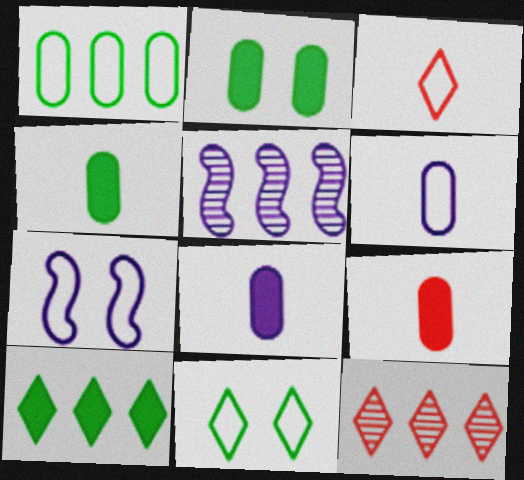[[1, 3, 7], 
[2, 3, 5], 
[4, 7, 12], 
[4, 8, 9], 
[5, 9, 11]]